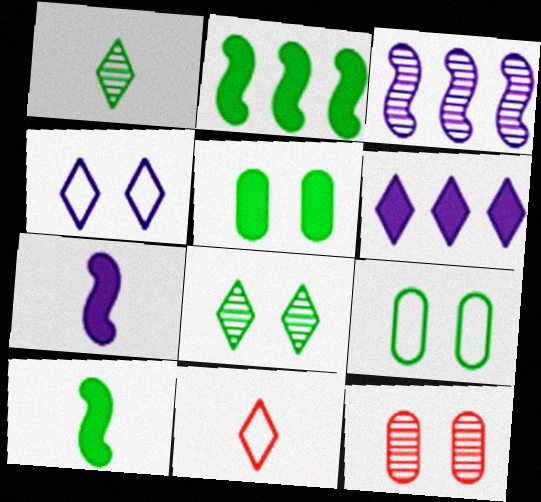[[1, 2, 9], 
[1, 3, 12], 
[3, 5, 11], 
[6, 8, 11]]